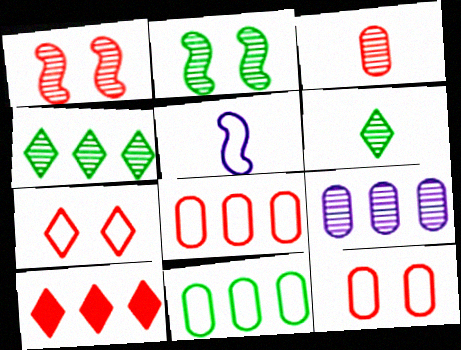[[1, 6, 9], 
[5, 7, 11]]